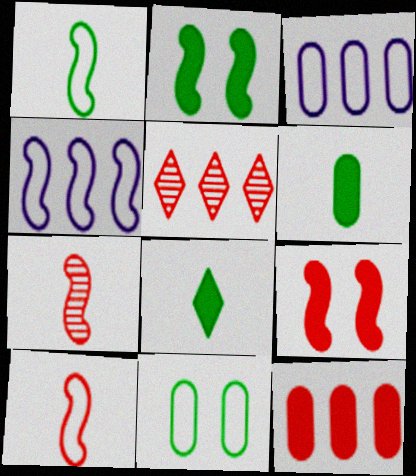[[2, 4, 7]]